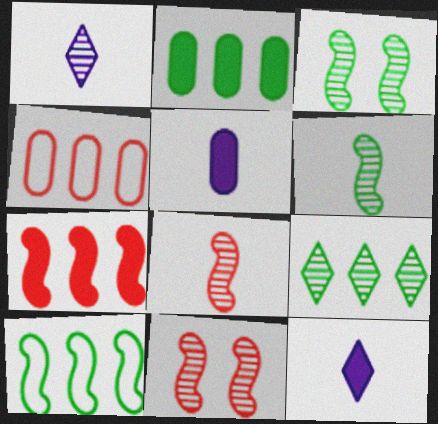[[2, 9, 10], 
[3, 4, 12]]